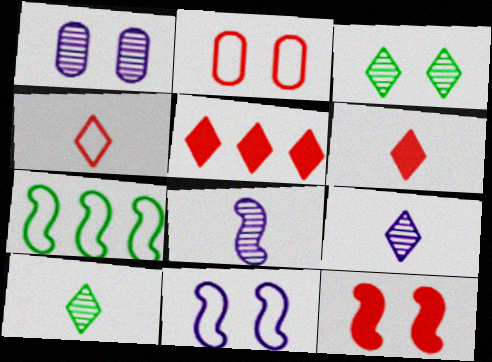[[1, 6, 7], 
[7, 8, 12]]